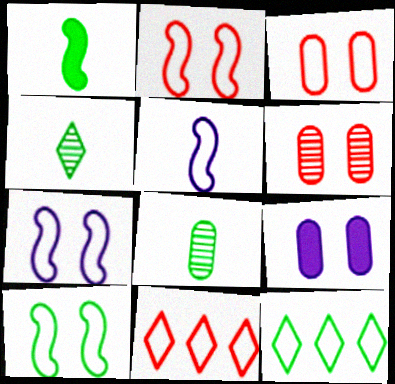[[2, 7, 10], 
[3, 5, 12]]